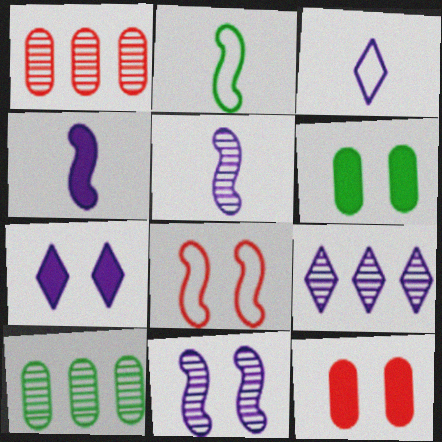[[1, 2, 7], 
[2, 9, 12], 
[3, 7, 9]]